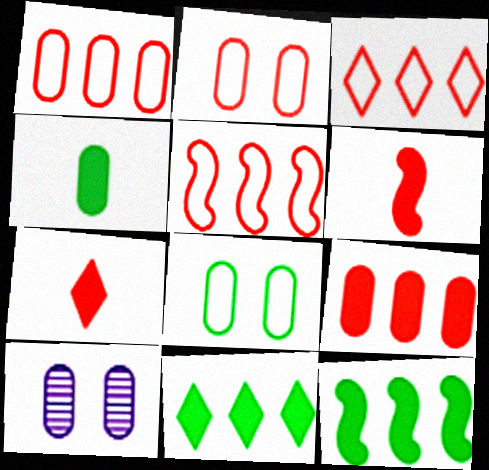[[1, 3, 5], 
[1, 4, 10]]